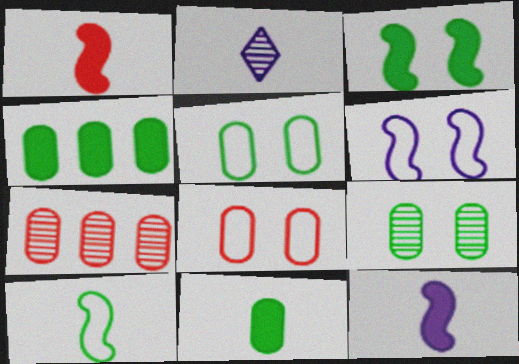[]